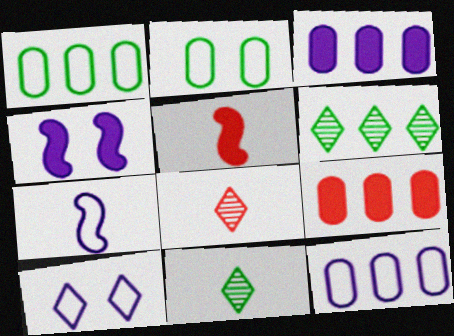[[1, 4, 8], 
[7, 10, 12]]